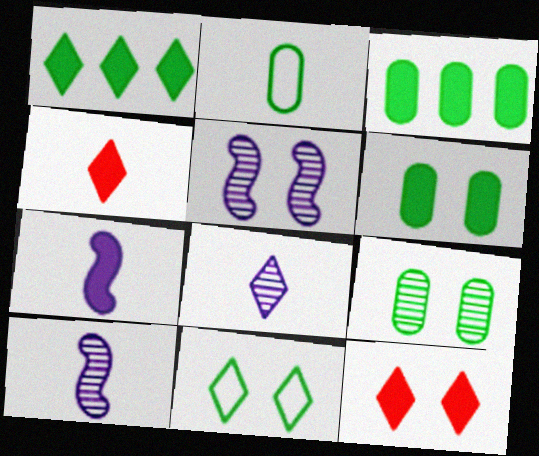[[2, 3, 9], 
[2, 4, 10], 
[3, 7, 12]]